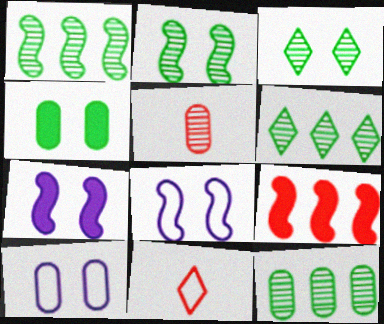[[1, 6, 12], 
[7, 11, 12]]